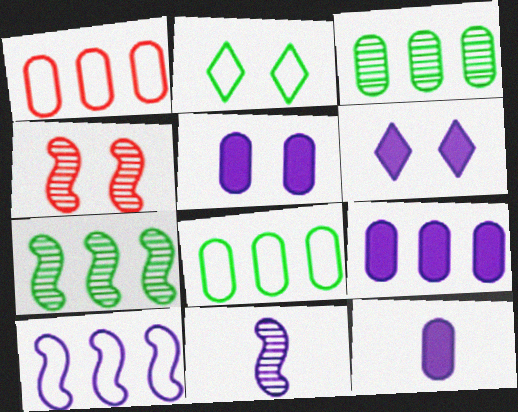[[1, 3, 9], 
[2, 4, 5], 
[4, 7, 11], 
[5, 9, 12]]